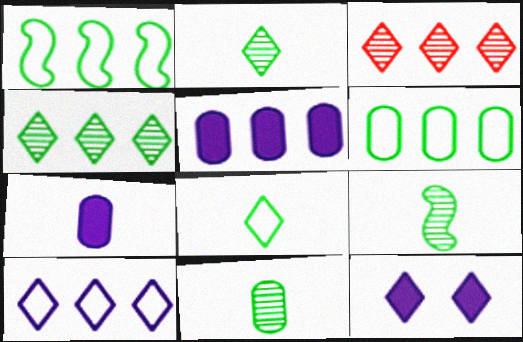[[1, 3, 5], 
[2, 9, 11], 
[3, 8, 12]]